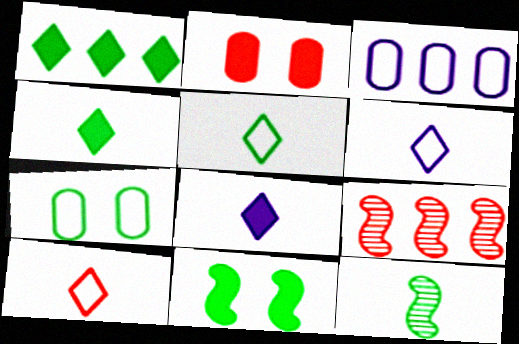[[1, 3, 9], 
[1, 7, 12], 
[2, 9, 10], 
[5, 6, 10], 
[7, 8, 9]]